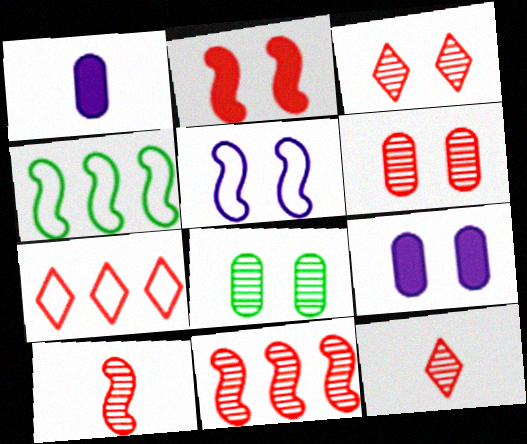[[1, 3, 4], 
[4, 9, 12], 
[6, 11, 12]]